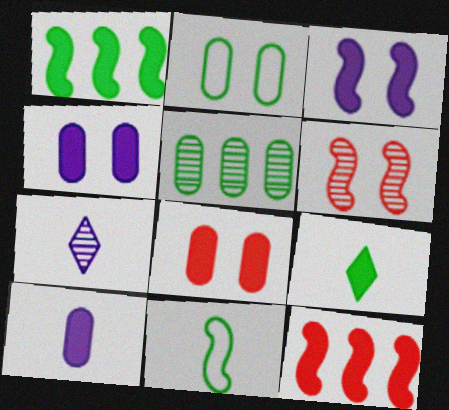[[2, 7, 12], 
[4, 9, 12], 
[5, 6, 7]]